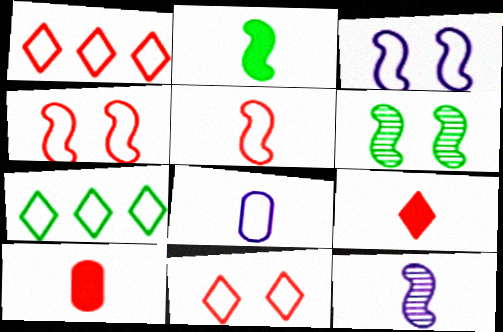[[2, 5, 12], 
[4, 7, 8]]